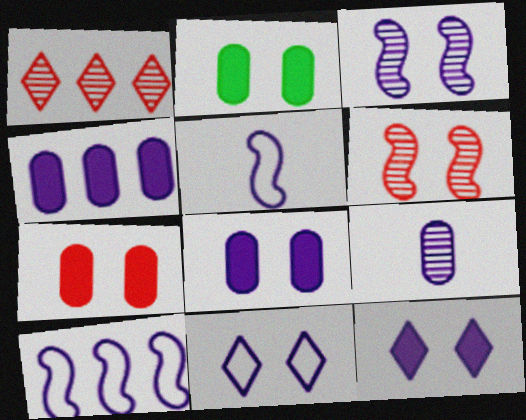[[1, 2, 5], 
[2, 6, 11], 
[2, 7, 8], 
[3, 8, 11], 
[9, 10, 12]]